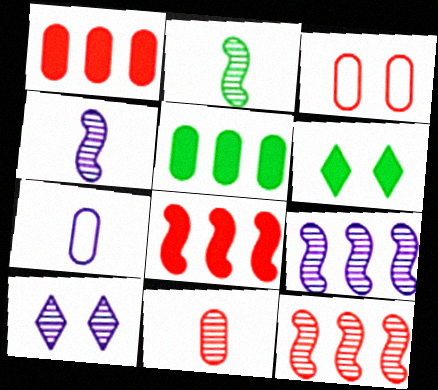[[1, 3, 11], 
[6, 7, 12]]